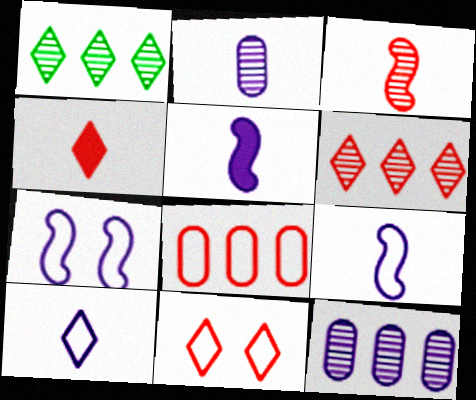[[2, 5, 10], 
[4, 6, 11]]